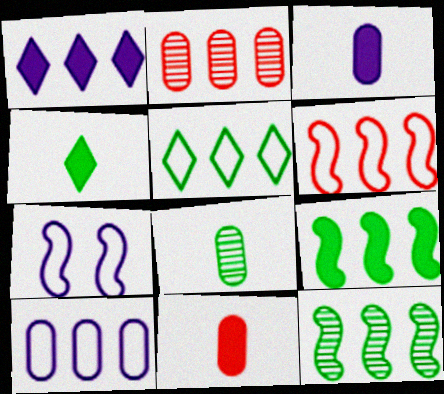[[2, 4, 7], 
[5, 6, 10]]